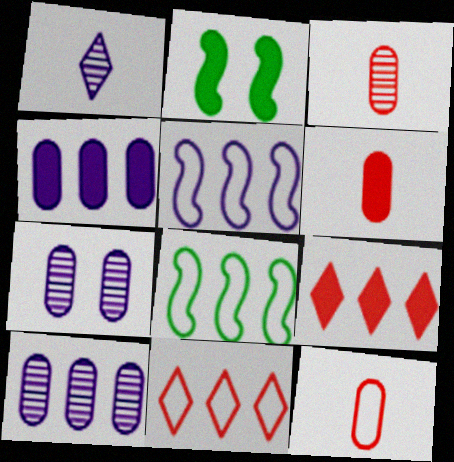[[3, 6, 12], 
[8, 9, 10]]